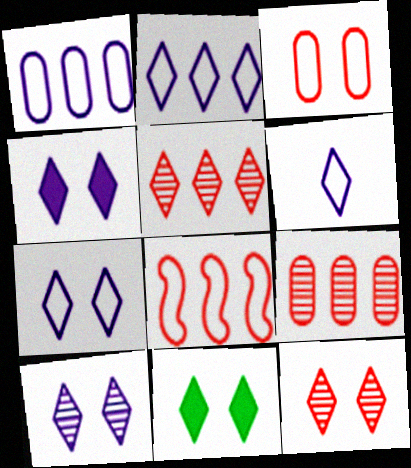[[2, 6, 7], 
[4, 7, 10], 
[5, 6, 11], 
[7, 11, 12]]